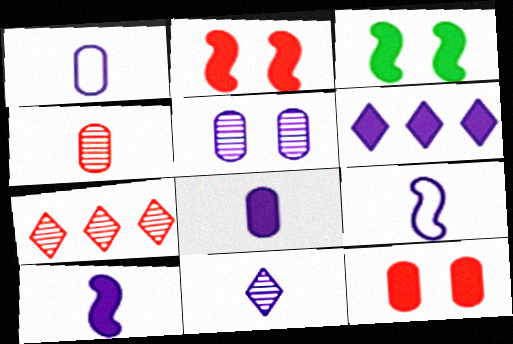[[1, 3, 7], 
[1, 10, 11], 
[5, 6, 9], 
[8, 9, 11]]